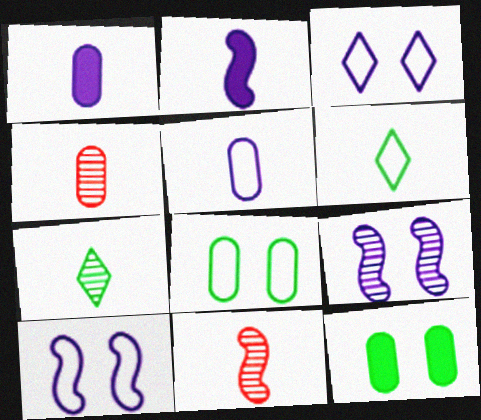[[1, 6, 11], 
[2, 4, 6]]